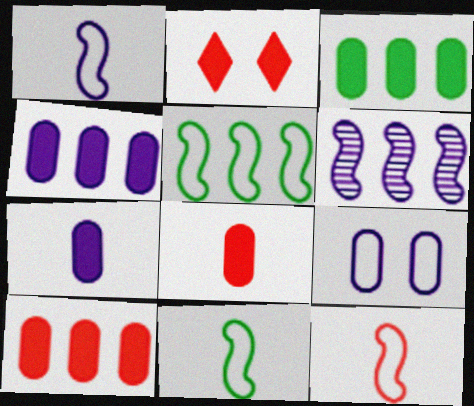[[1, 11, 12], 
[3, 4, 10]]